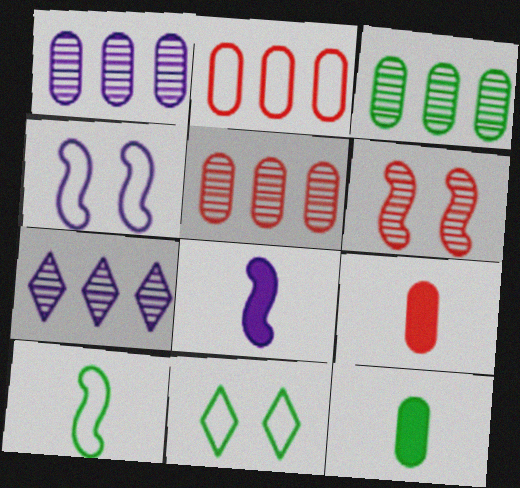[[1, 3, 5], 
[5, 8, 11]]